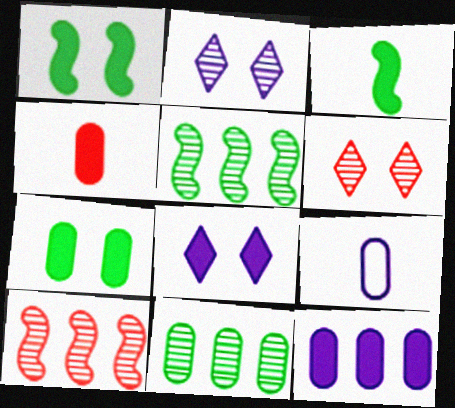[[4, 7, 12]]